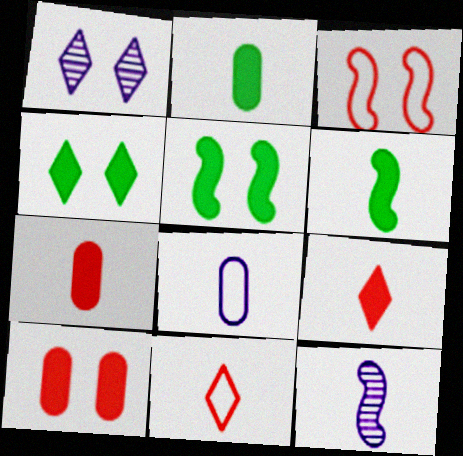[[2, 11, 12]]